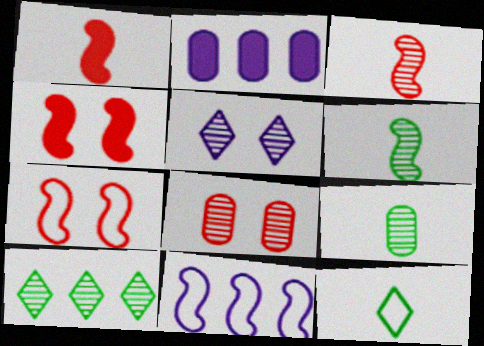[[4, 6, 11]]